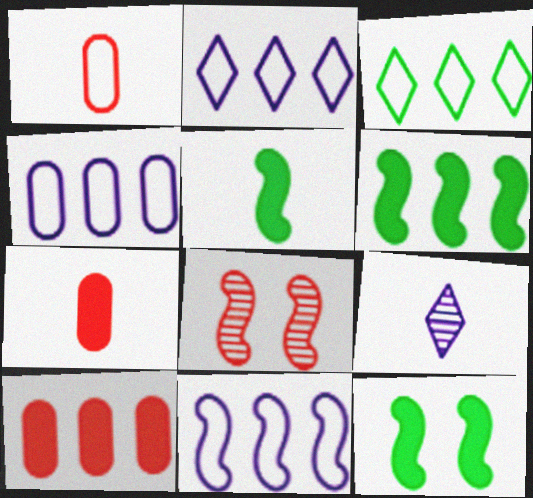[[1, 5, 9], 
[2, 4, 11], 
[5, 6, 12], 
[5, 8, 11]]